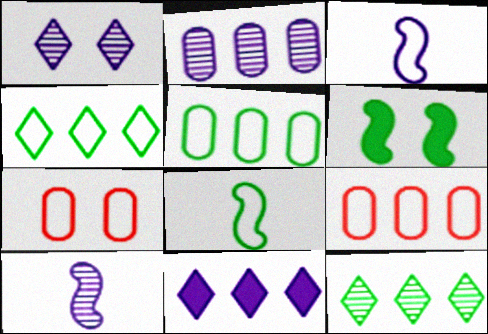[[1, 2, 10], 
[1, 6, 7], 
[3, 4, 7]]